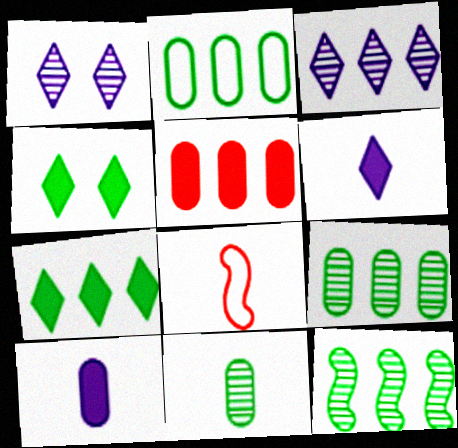[[2, 7, 12], 
[6, 8, 11]]